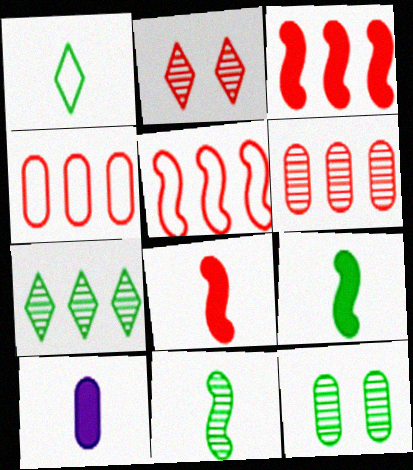[[2, 4, 8], 
[4, 10, 12], 
[7, 11, 12]]